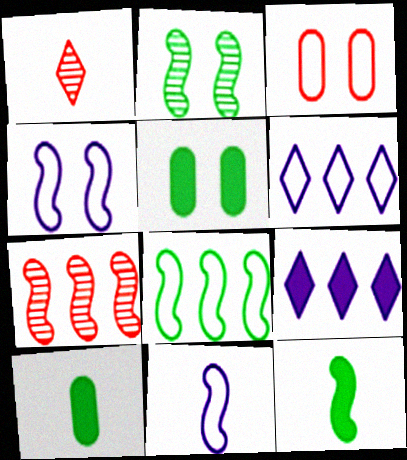[[1, 10, 11], 
[2, 8, 12], 
[4, 7, 12]]